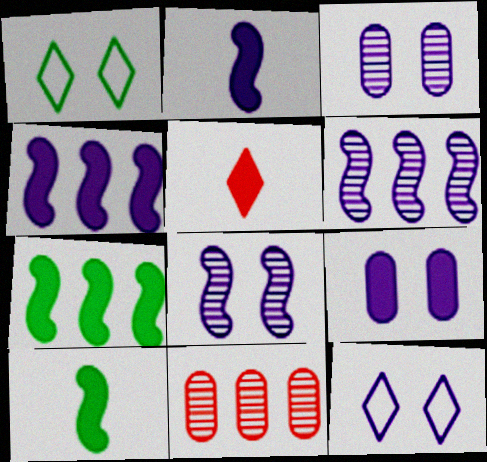[[1, 2, 11], 
[5, 7, 9], 
[8, 9, 12], 
[10, 11, 12]]